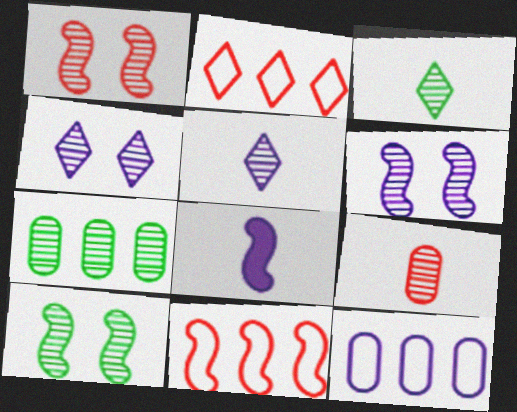[[1, 5, 7], 
[1, 6, 10], 
[3, 7, 10], 
[4, 8, 12], 
[8, 10, 11]]